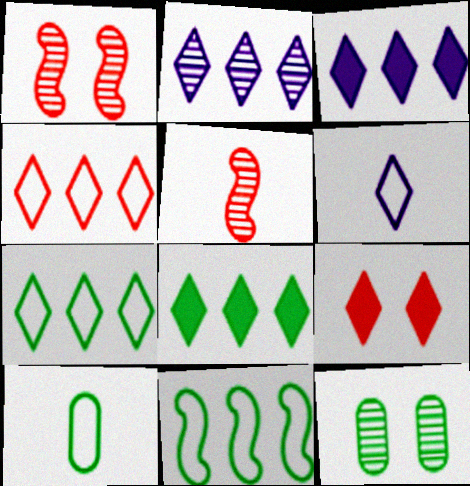[[1, 3, 10], 
[2, 4, 8], 
[2, 5, 12]]